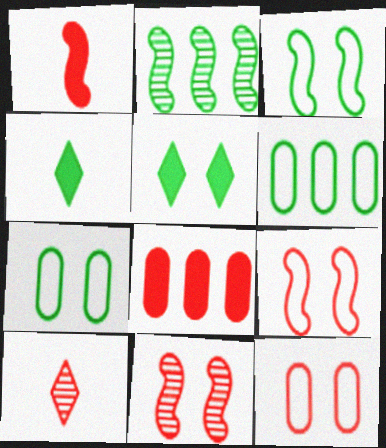[[2, 4, 7], 
[8, 9, 10]]